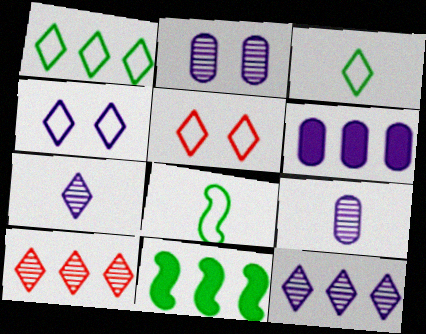[[5, 9, 11]]